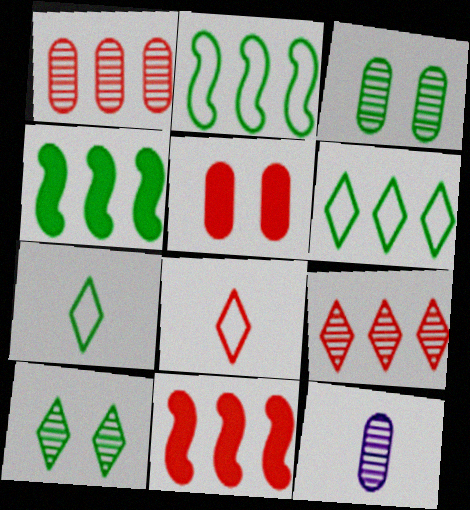[[1, 3, 12], 
[3, 4, 7]]